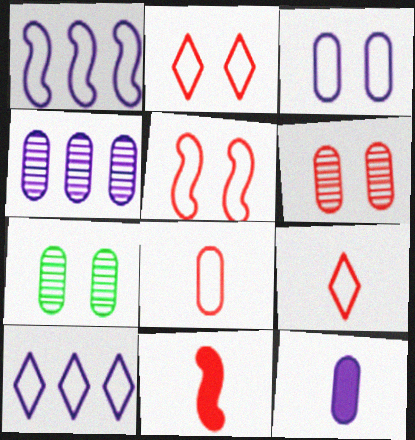[[3, 4, 12], 
[7, 10, 11]]